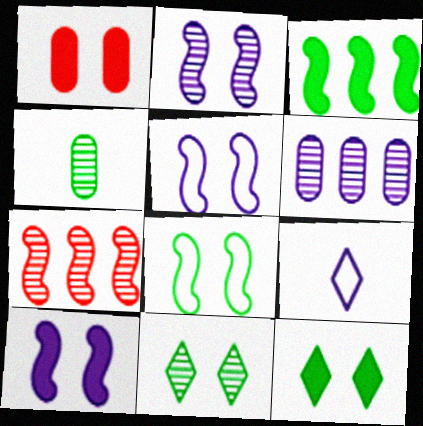[[1, 5, 11], 
[1, 10, 12], 
[2, 5, 10], 
[6, 9, 10]]